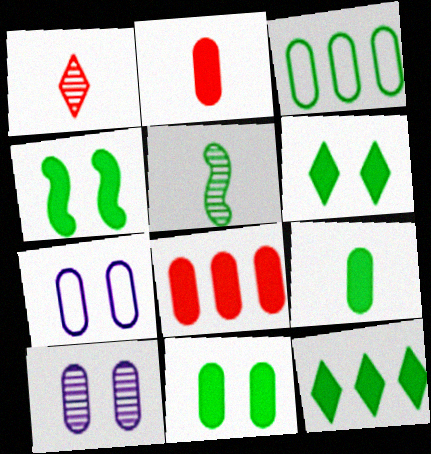[[2, 3, 10], 
[3, 5, 6], 
[4, 6, 11], 
[4, 9, 12]]